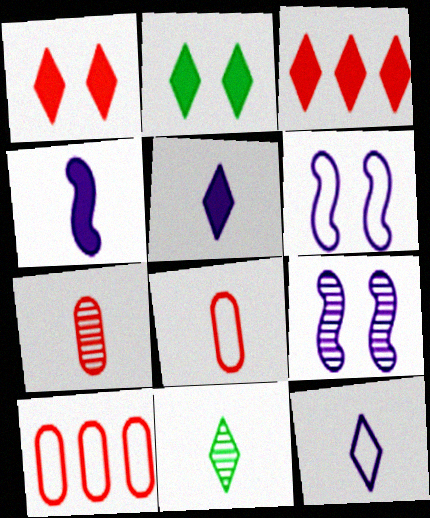[[2, 3, 5], 
[4, 8, 11]]